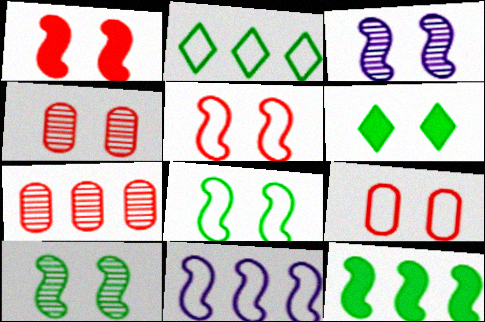[[1, 3, 8], 
[3, 6, 9]]